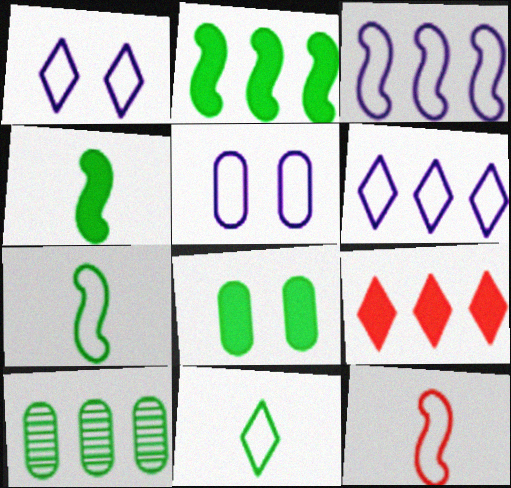[[3, 9, 10]]